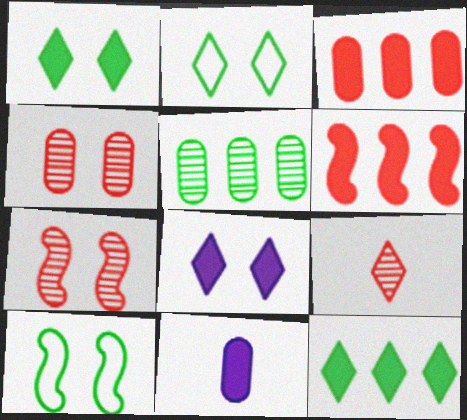[[1, 6, 11], 
[4, 8, 10]]